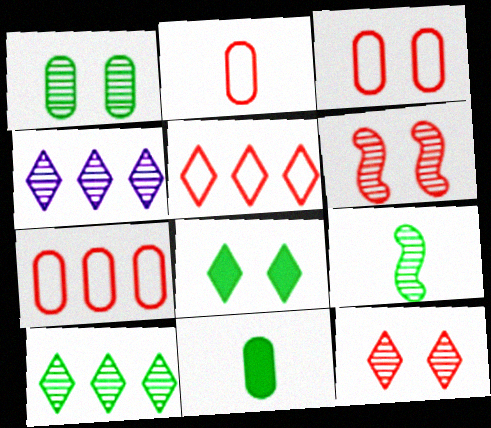[[1, 9, 10], 
[2, 3, 7]]